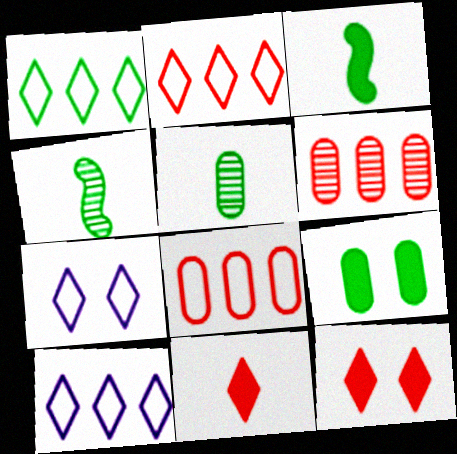[[1, 2, 10], 
[1, 4, 9], 
[3, 6, 7]]